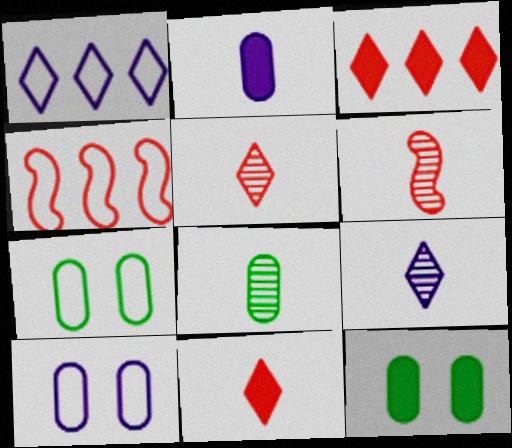[[1, 6, 12], 
[4, 9, 12], 
[6, 8, 9]]